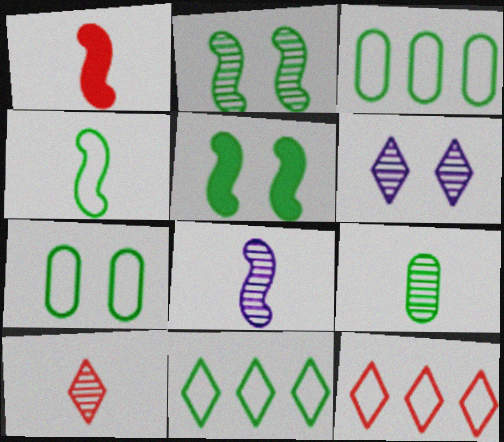[[1, 3, 6], 
[1, 4, 8], 
[4, 7, 11], 
[5, 9, 11], 
[8, 9, 10]]